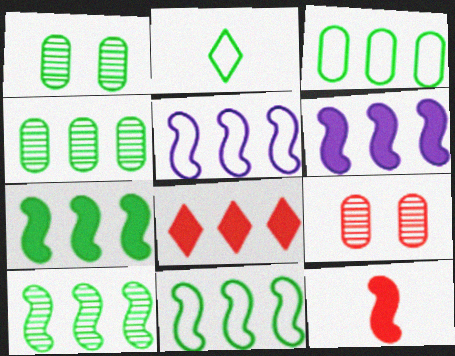[[1, 2, 7], 
[2, 6, 9], 
[4, 5, 8], 
[7, 10, 11]]